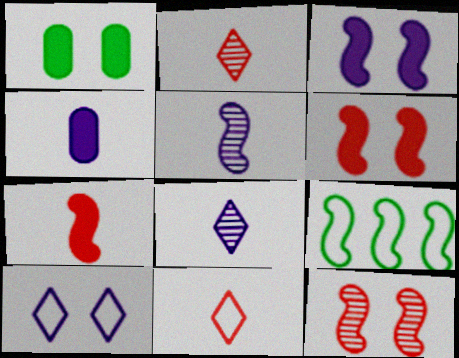[[1, 10, 12], 
[5, 6, 9]]